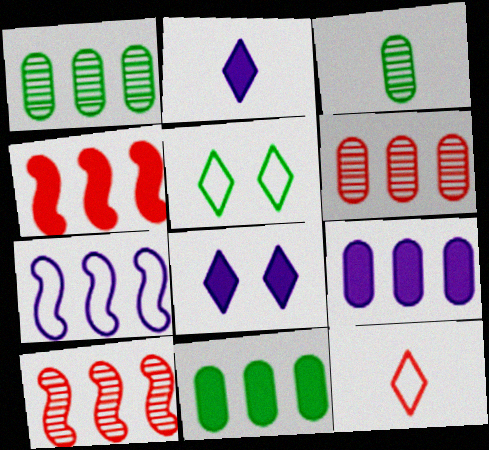[]